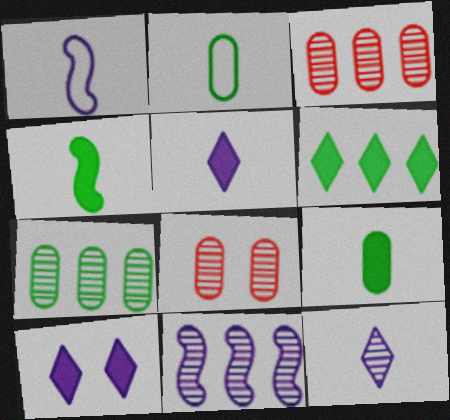[[1, 6, 8]]